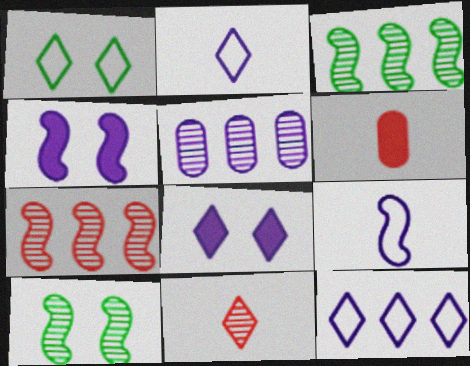[[2, 4, 5], 
[5, 8, 9], 
[5, 10, 11], 
[6, 10, 12]]